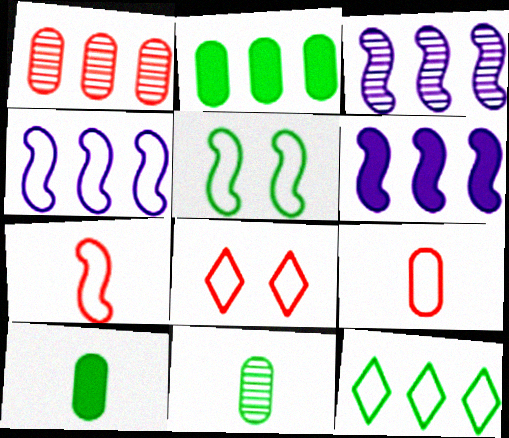[[1, 6, 12], 
[3, 4, 6], 
[3, 8, 10], 
[4, 5, 7], 
[6, 8, 11]]